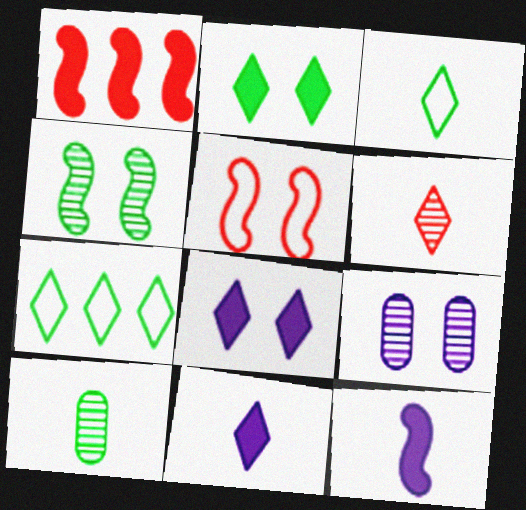[[1, 3, 9], 
[2, 5, 9], 
[3, 6, 11], 
[6, 7, 8]]